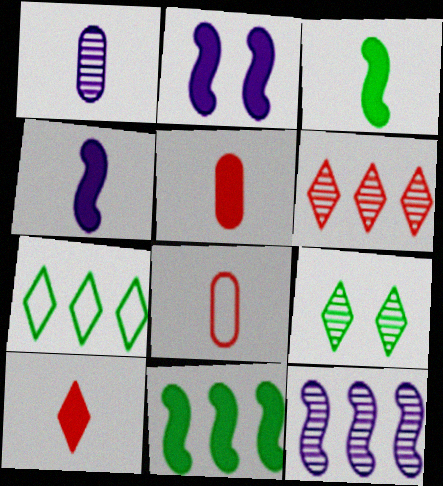[]